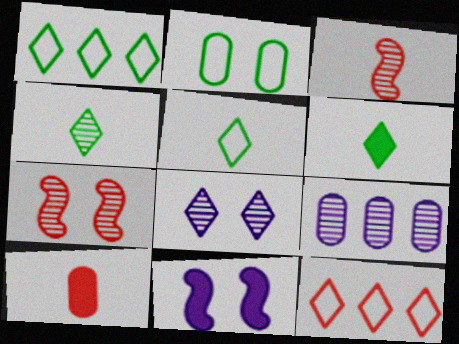[[2, 9, 10], 
[4, 5, 6], 
[4, 7, 9], 
[6, 8, 12], 
[7, 10, 12]]